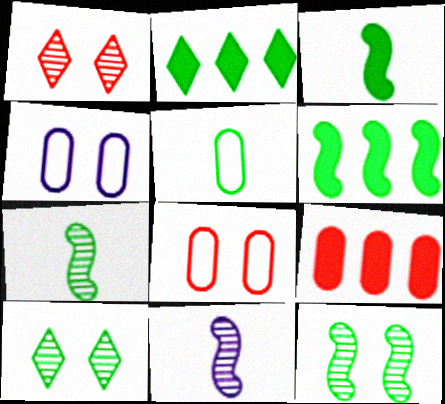[[2, 5, 12], 
[2, 8, 11], 
[5, 6, 10]]